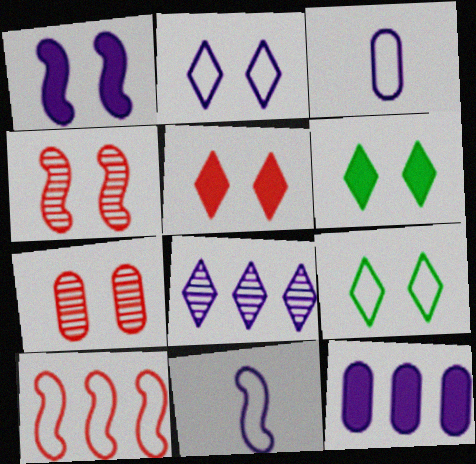[[1, 3, 8], 
[1, 7, 9], 
[3, 9, 10]]